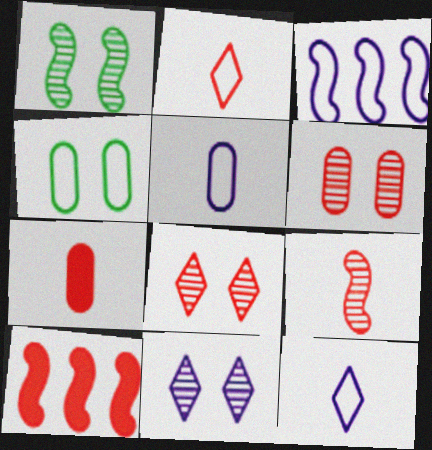[[1, 6, 11], 
[2, 3, 4], 
[2, 6, 10], 
[2, 7, 9]]